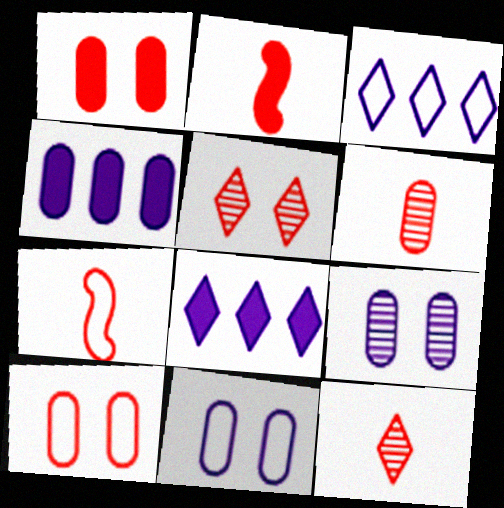[]